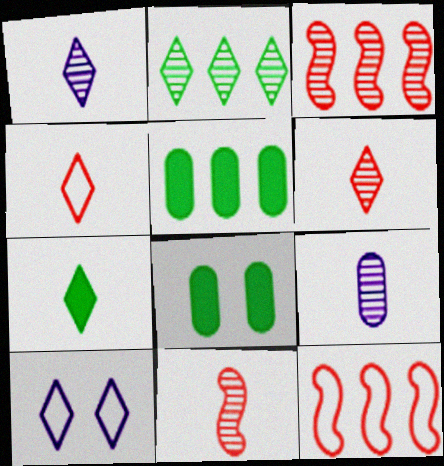[[1, 4, 7], 
[1, 8, 12], 
[5, 10, 11]]